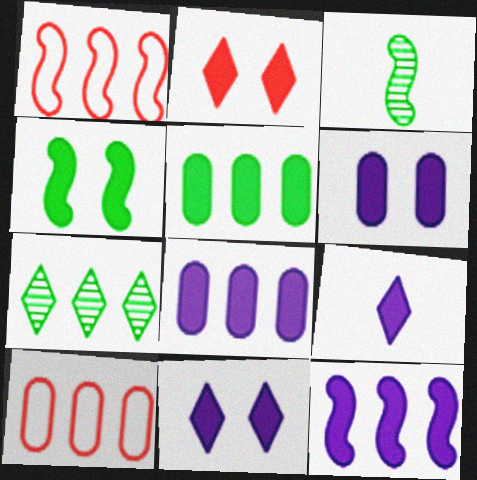[[1, 7, 8], 
[2, 4, 6], 
[3, 10, 11], 
[6, 9, 12], 
[7, 10, 12]]